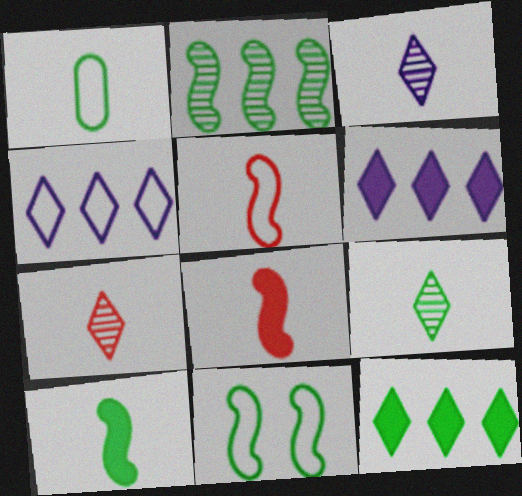[[1, 3, 8], 
[1, 9, 10], 
[2, 10, 11], 
[3, 7, 9]]